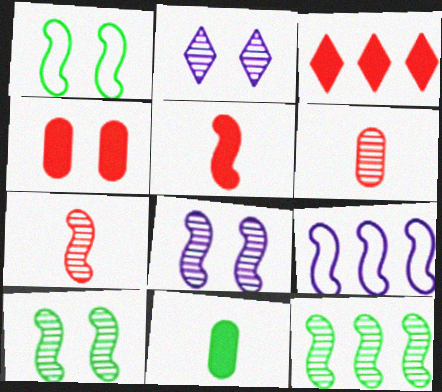[[1, 2, 4], 
[2, 6, 12], 
[3, 4, 5], 
[5, 9, 10], 
[7, 8, 12]]